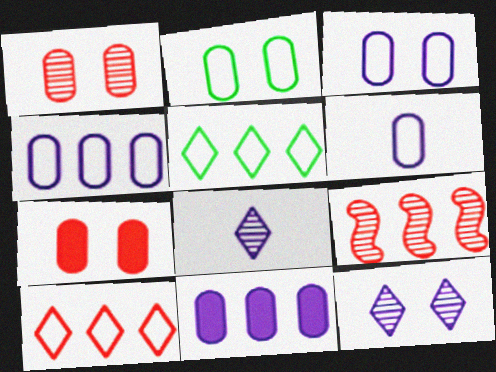[[3, 4, 6], 
[5, 9, 11]]